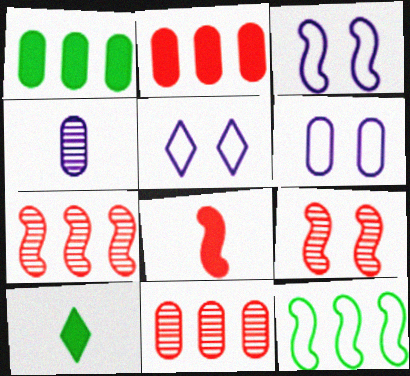[[3, 5, 6], 
[3, 10, 11], 
[6, 7, 10]]